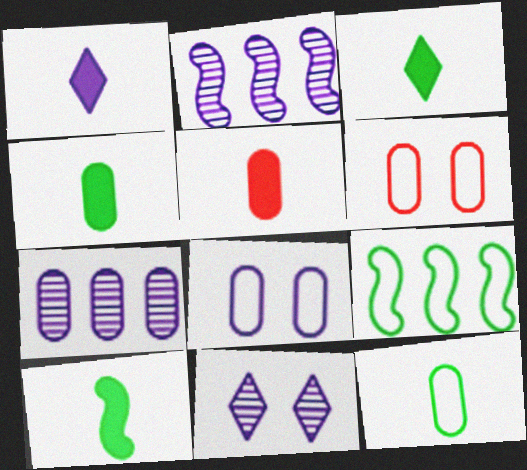[[1, 2, 8], 
[1, 5, 10], 
[2, 3, 6], 
[3, 4, 10], 
[4, 6, 7], 
[5, 9, 11]]